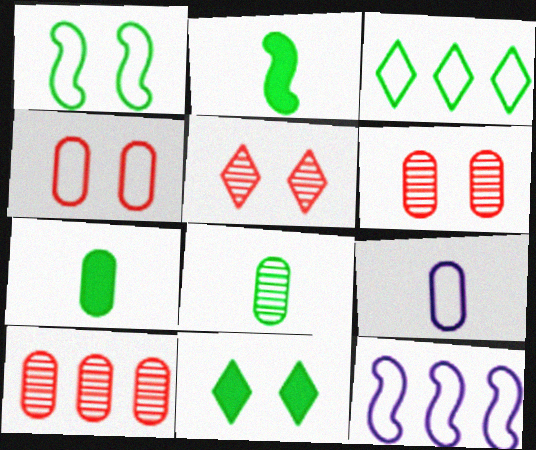[[5, 7, 12]]